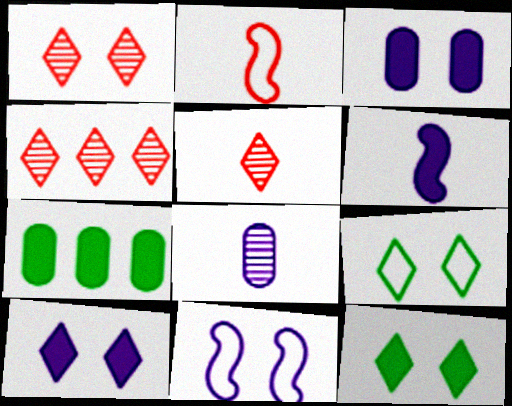[[1, 4, 5], 
[1, 9, 10], 
[5, 7, 11]]